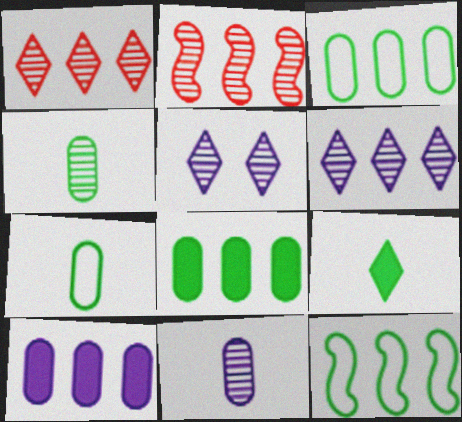[[1, 10, 12], 
[2, 4, 5]]